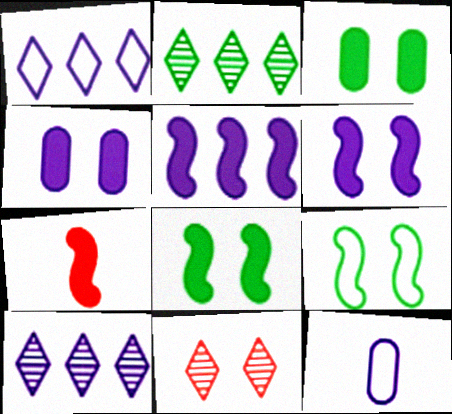[[4, 9, 11], 
[5, 7, 8], 
[6, 10, 12]]